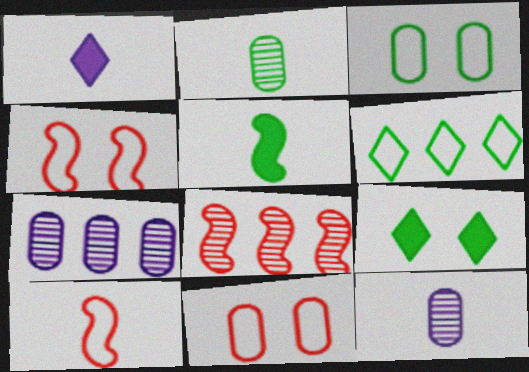[[1, 2, 10], 
[1, 3, 8], 
[7, 9, 10]]